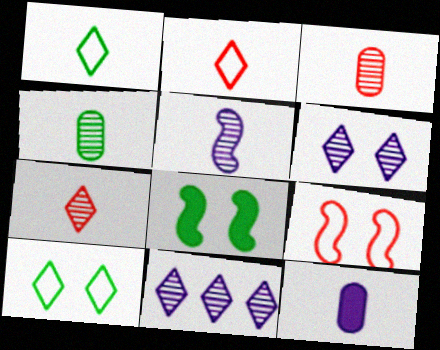[[4, 5, 7]]